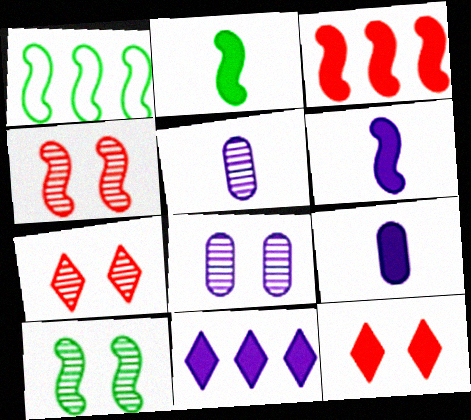[[1, 2, 10], 
[1, 4, 6], 
[1, 5, 12], 
[1, 7, 9], 
[7, 8, 10]]